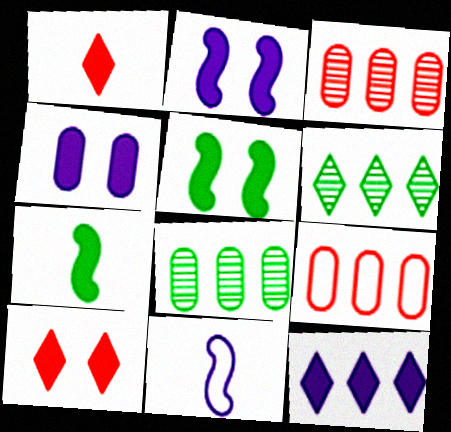[[4, 5, 10], 
[8, 10, 11]]